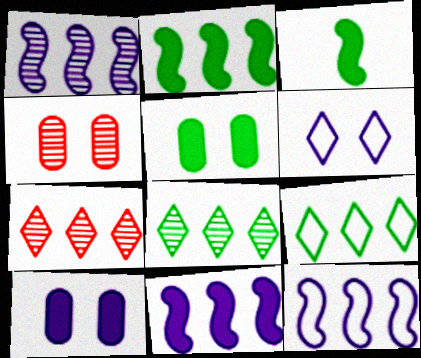[[1, 11, 12]]